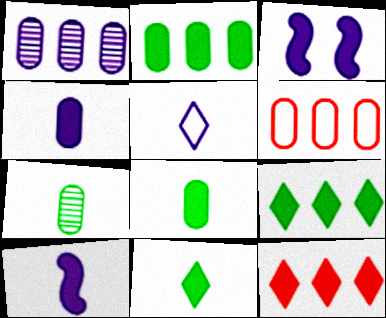[[1, 2, 6], 
[1, 3, 5], 
[3, 8, 12]]